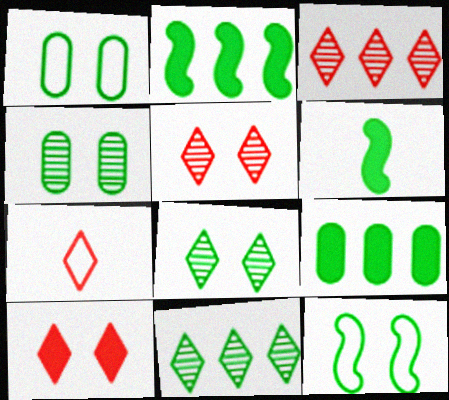[[1, 6, 11], 
[3, 7, 10]]